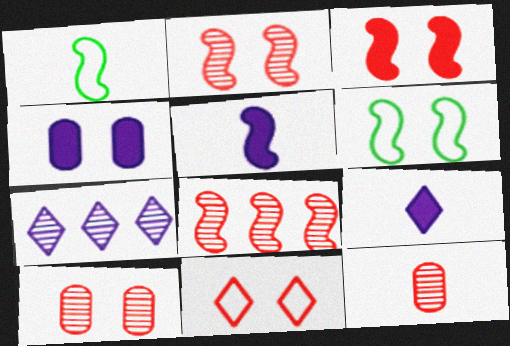[[1, 9, 12], 
[3, 10, 11], 
[5, 6, 8]]